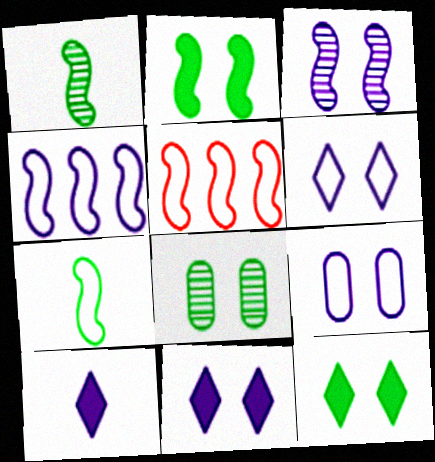[[3, 9, 11], 
[5, 8, 10]]